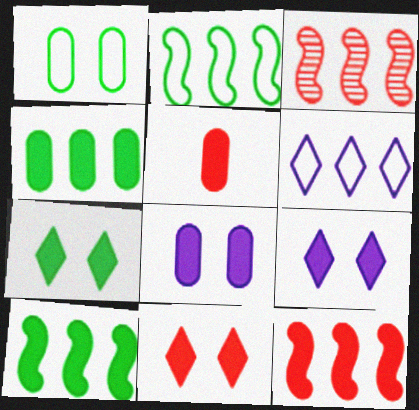[[3, 4, 6], 
[4, 5, 8], 
[5, 9, 10], 
[5, 11, 12], 
[7, 9, 11]]